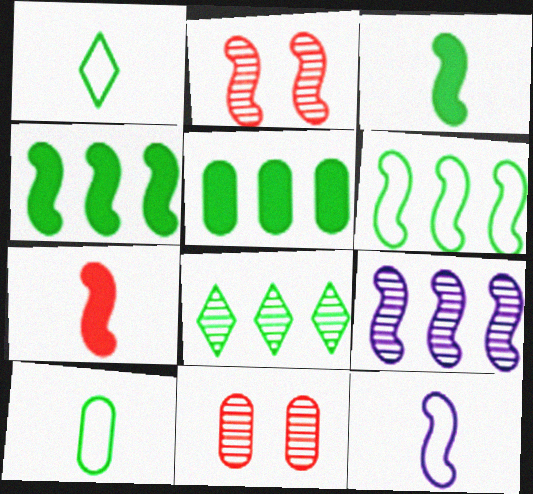[[2, 4, 12], 
[5, 6, 8]]